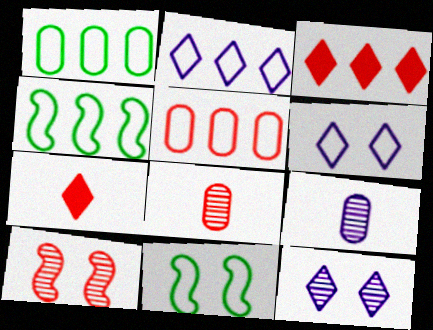[[2, 4, 5], 
[3, 9, 11], 
[5, 7, 10]]